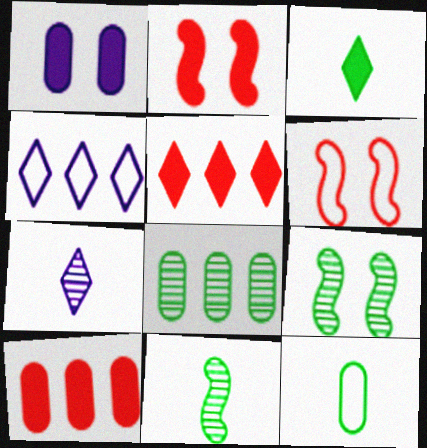[[3, 11, 12], 
[4, 6, 12]]